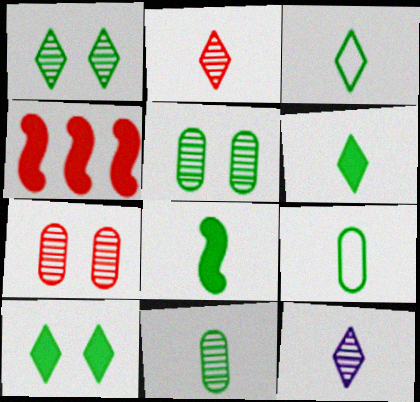[[3, 8, 11]]